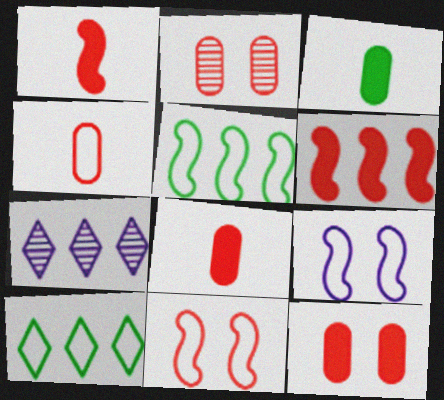[[3, 7, 11], 
[4, 9, 10]]